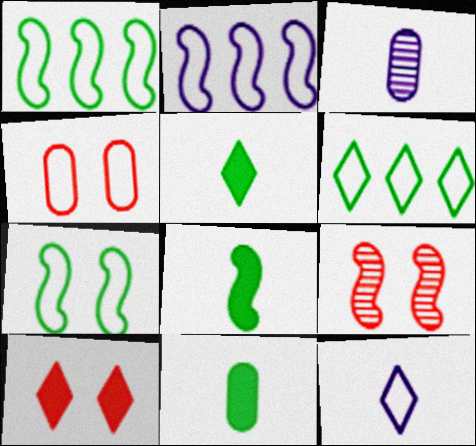[[1, 3, 10], 
[1, 4, 12], 
[2, 8, 9], 
[4, 9, 10], 
[5, 8, 11]]